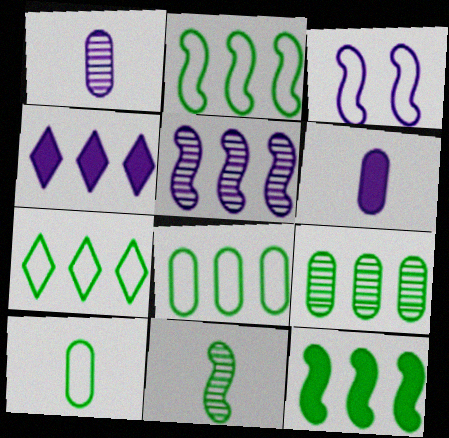[[1, 3, 4], 
[2, 7, 8], 
[7, 9, 12]]